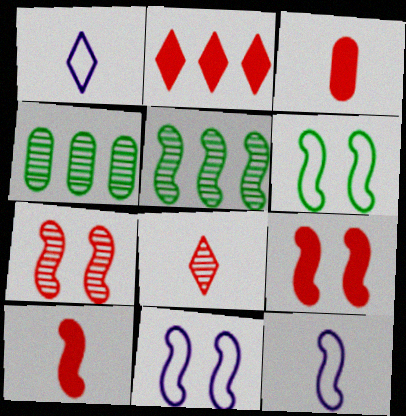[[1, 4, 9], 
[2, 3, 9], 
[5, 9, 12], 
[5, 10, 11]]